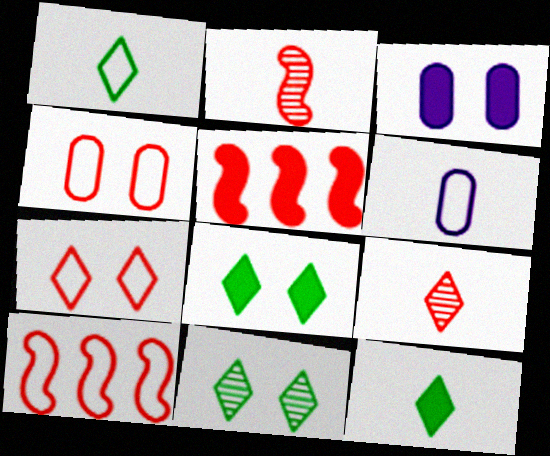[[2, 6, 12], 
[3, 5, 12], 
[4, 5, 9], 
[5, 6, 11]]